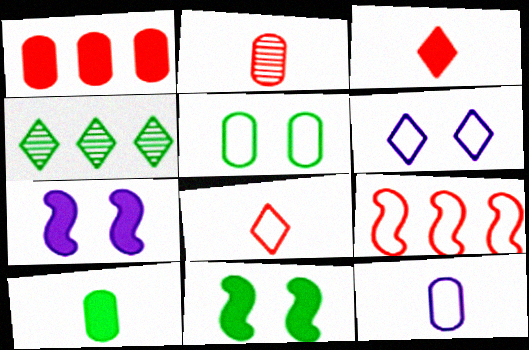[[2, 10, 12], 
[3, 4, 6]]